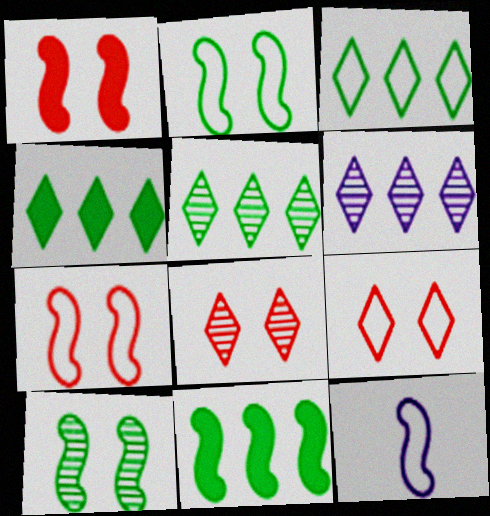[[3, 4, 5]]